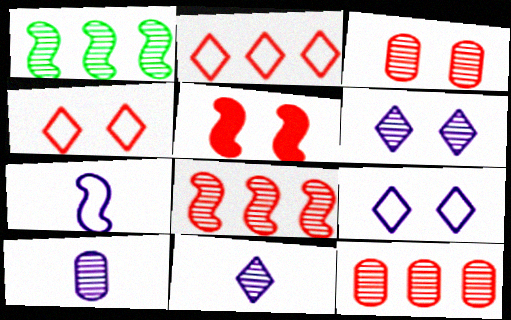[[1, 3, 11], 
[1, 5, 7], 
[3, 4, 5]]